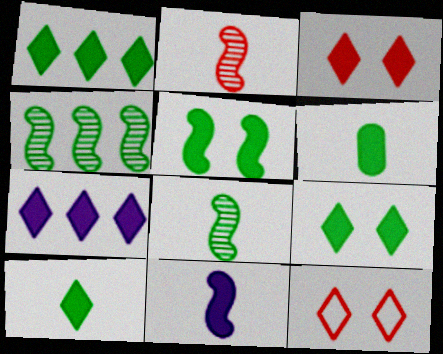[[1, 5, 6], 
[1, 9, 10], 
[3, 7, 10]]